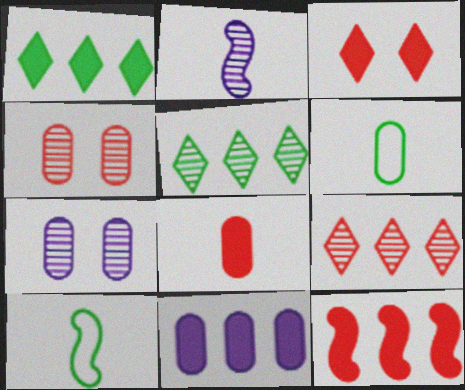[[1, 11, 12], 
[2, 4, 5], 
[3, 8, 12], 
[4, 6, 11]]